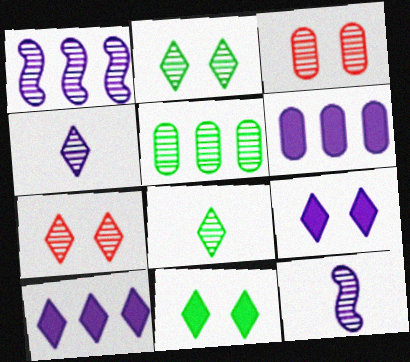[[1, 3, 8], 
[5, 7, 12]]